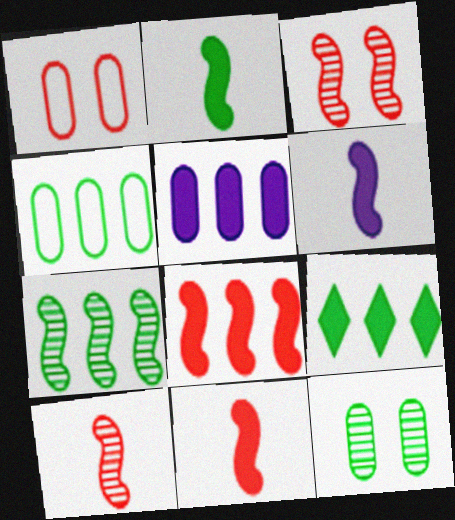[[2, 6, 11], 
[4, 7, 9], 
[5, 8, 9]]